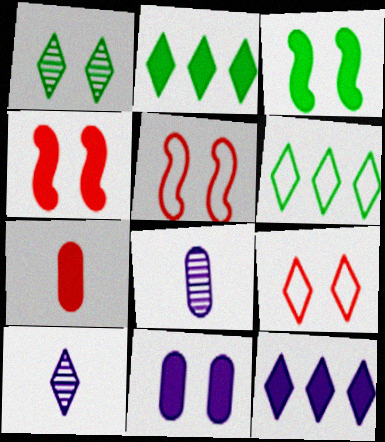[[1, 5, 11], 
[2, 5, 8], 
[2, 9, 10], 
[3, 7, 12], 
[4, 6, 8]]